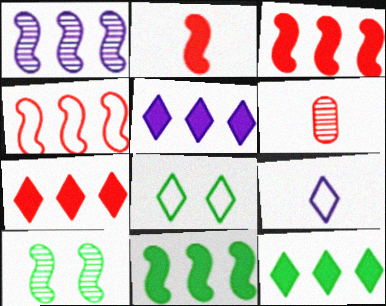[[1, 4, 11], 
[5, 7, 12]]